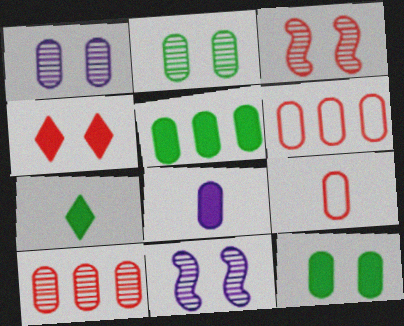[[1, 5, 9], 
[2, 6, 8], 
[6, 7, 11]]